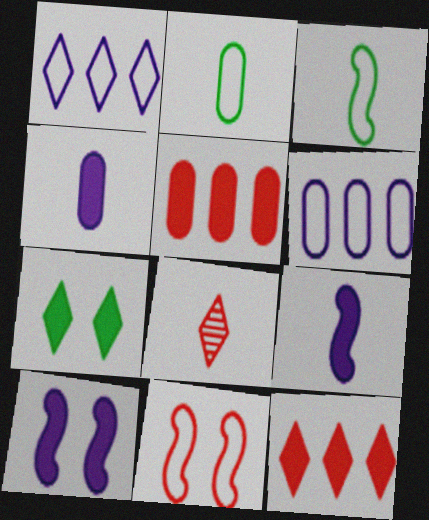[[1, 2, 11], 
[1, 7, 8], 
[2, 8, 9], 
[3, 4, 8], 
[5, 7, 9], 
[5, 8, 11]]